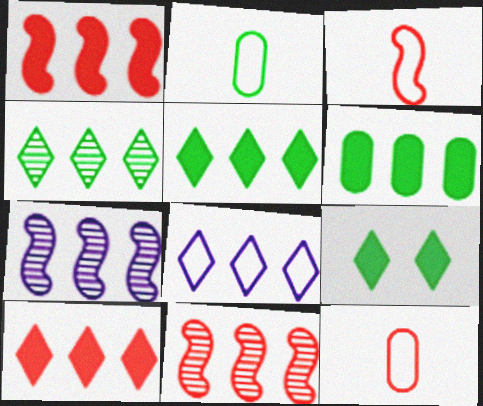[[4, 8, 10], 
[6, 8, 11], 
[7, 9, 12]]